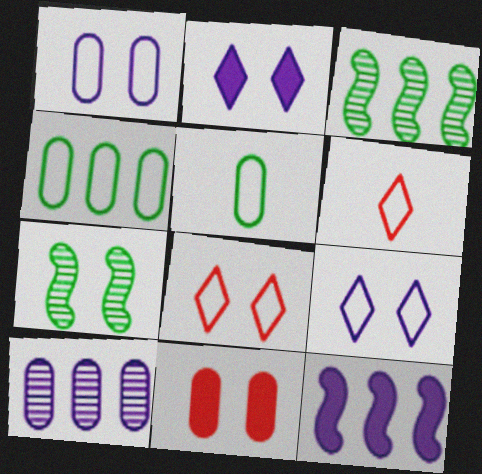[[5, 10, 11], 
[7, 9, 11]]